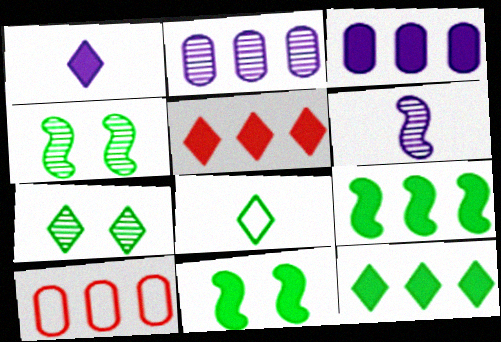[[1, 4, 10], 
[3, 5, 9], 
[7, 8, 12]]